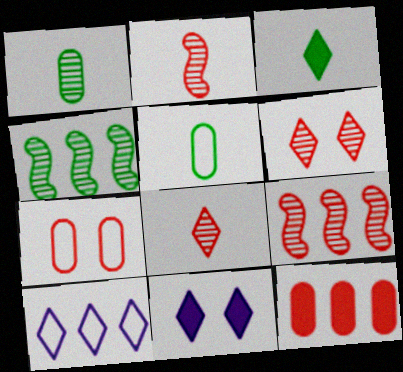[[3, 6, 10], 
[4, 10, 12], 
[5, 9, 11]]